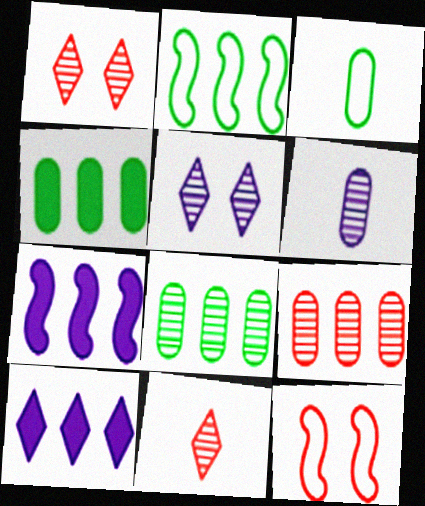[[1, 3, 7], 
[2, 9, 10]]